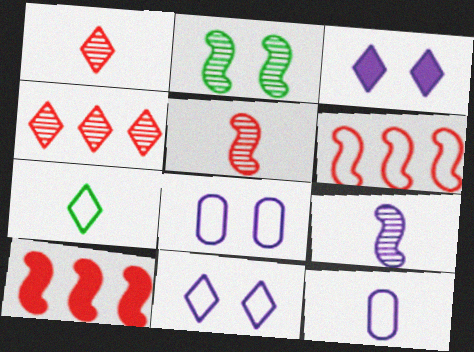[[3, 4, 7], 
[6, 7, 8]]